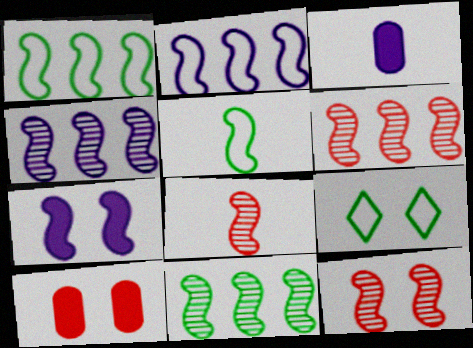[[1, 7, 8], 
[3, 6, 9], 
[4, 6, 11], 
[5, 6, 7], 
[6, 8, 12]]